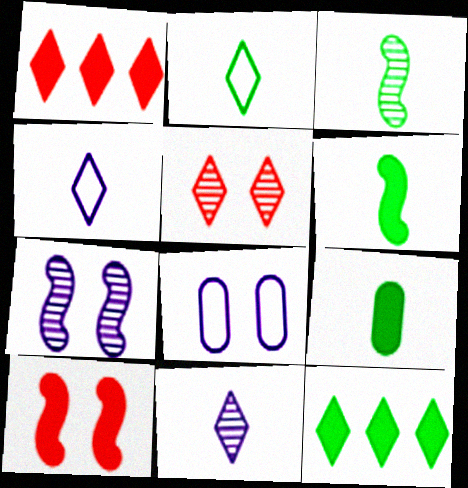[[1, 3, 8], 
[2, 3, 9], 
[4, 5, 12]]